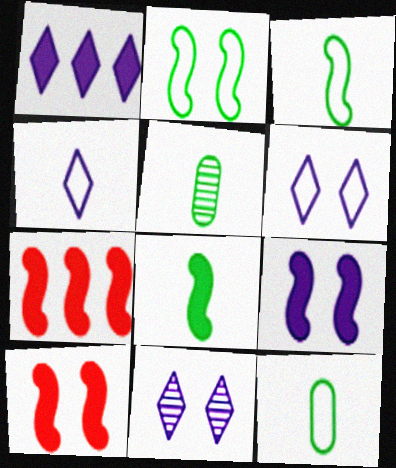[[1, 4, 11], 
[5, 6, 7], 
[7, 8, 9], 
[7, 11, 12]]